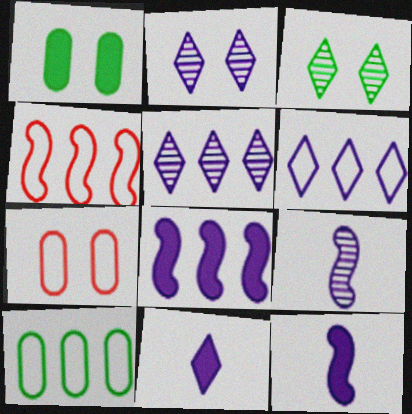[[2, 6, 11], 
[4, 6, 10]]